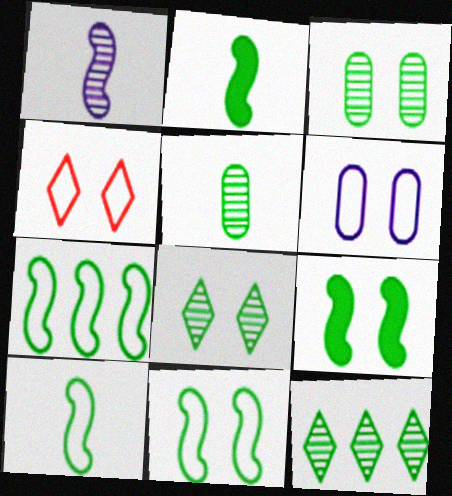[[4, 6, 11], 
[7, 10, 11]]